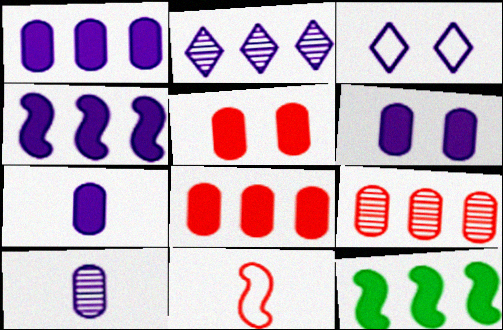[[1, 6, 7], 
[3, 4, 10]]